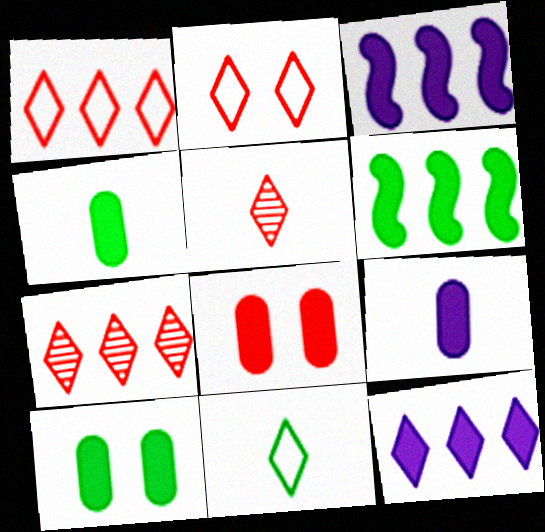[]